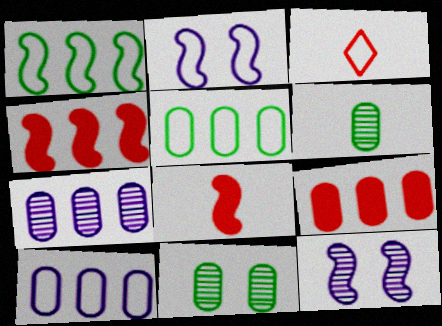[[1, 8, 12], 
[2, 3, 5], 
[5, 7, 9]]